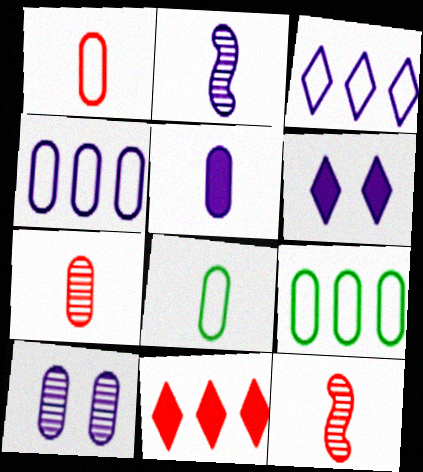[[2, 4, 6], 
[4, 5, 10], 
[5, 7, 8], 
[6, 9, 12]]